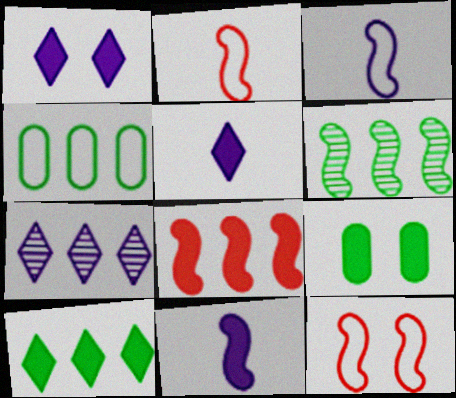[[2, 7, 9], 
[4, 6, 10], 
[4, 7, 8], 
[5, 8, 9], 
[6, 11, 12]]